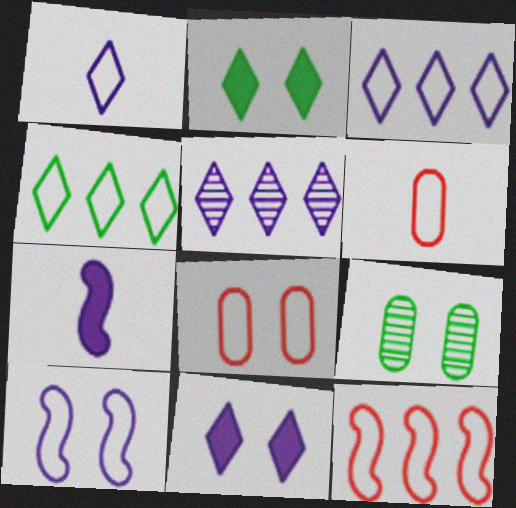[[1, 5, 11], 
[4, 6, 10]]